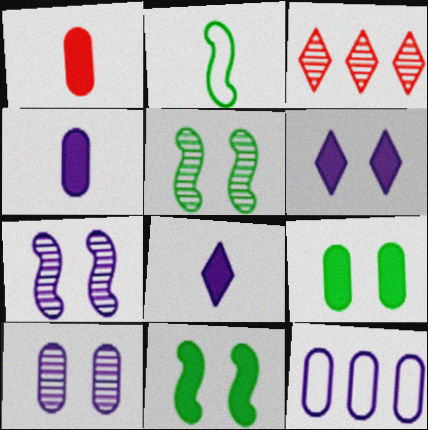[[4, 10, 12], 
[7, 8, 12]]